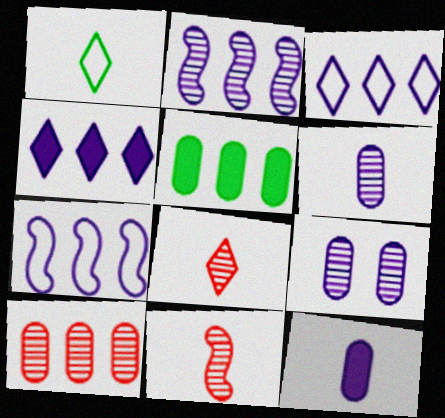[[1, 11, 12]]